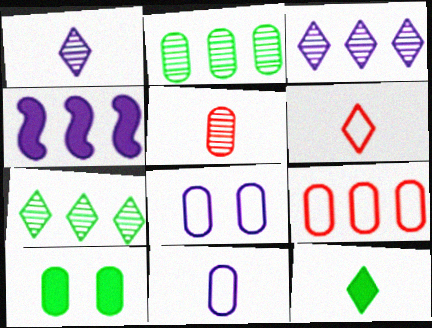[[1, 4, 8], 
[1, 6, 12], 
[4, 7, 9]]